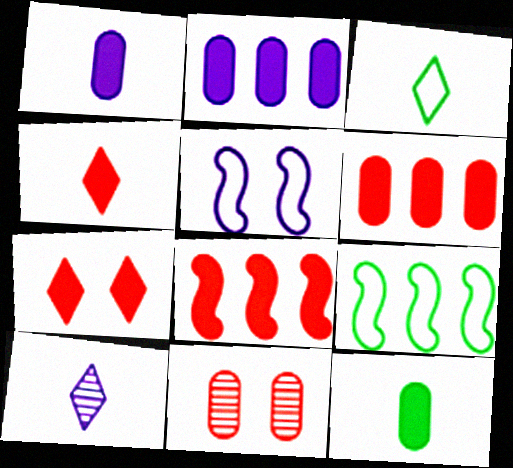[[2, 5, 10], 
[3, 4, 10]]